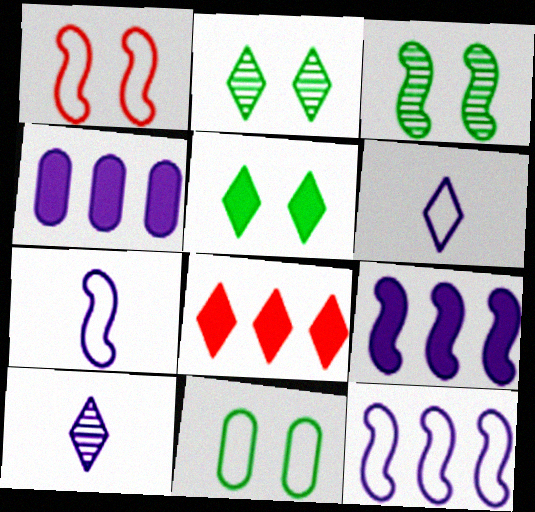[[2, 6, 8], 
[3, 5, 11]]